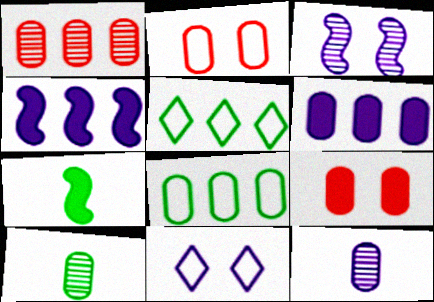[[1, 4, 5], 
[1, 6, 8], 
[1, 7, 11], 
[2, 6, 10], 
[4, 11, 12], 
[8, 9, 12]]